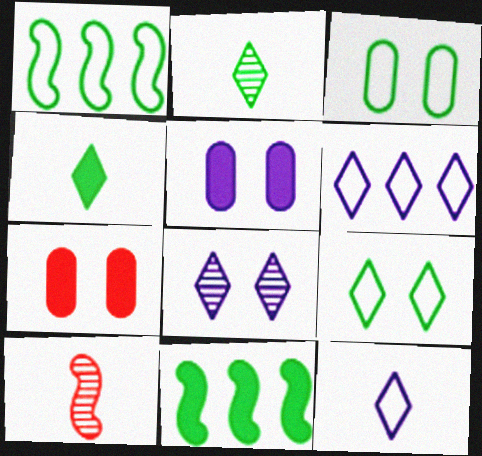[[2, 3, 11]]